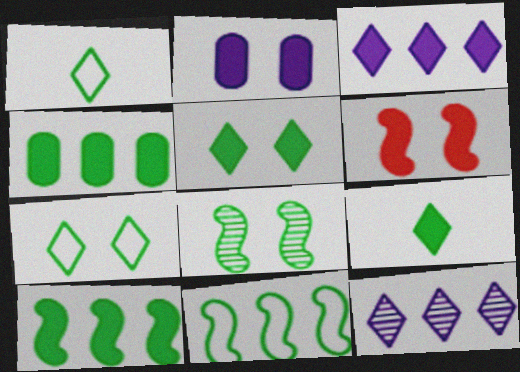[[1, 4, 8], 
[2, 5, 6]]